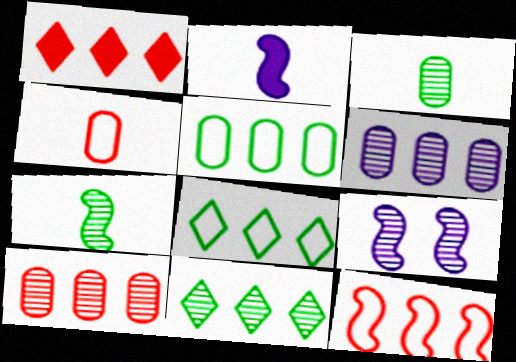[[1, 10, 12]]